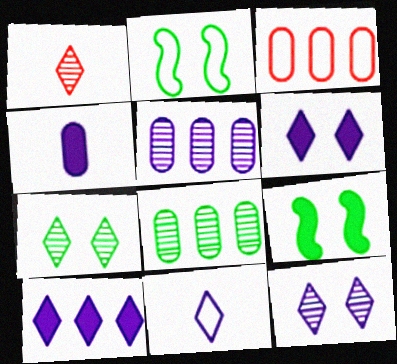[[2, 3, 11], 
[10, 11, 12]]